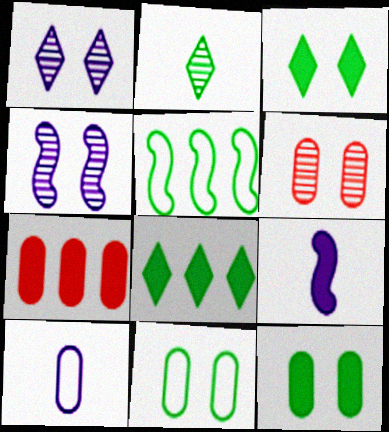[[2, 5, 12], 
[3, 7, 9]]